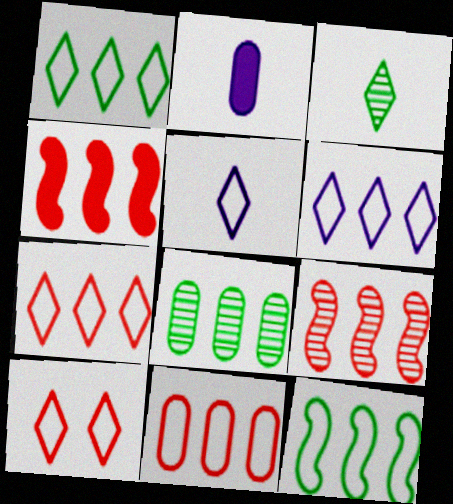[[1, 5, 10], 
[1, 6, 7], 
[4, 6, 8], 
[6, 11, 12]]